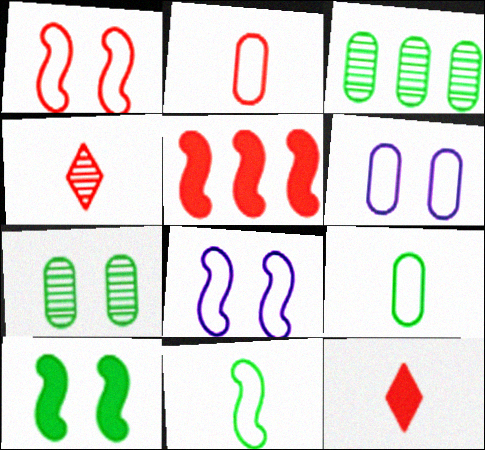[[3, 8, 12]]